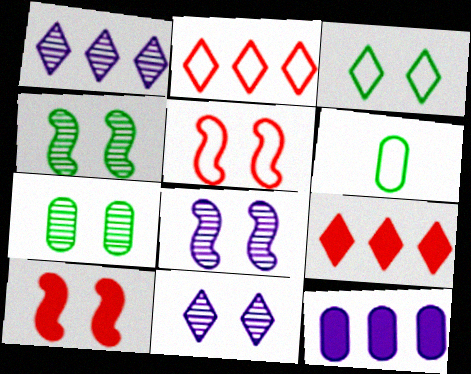[[1, 6, 10], 
[6, 8, 9]]